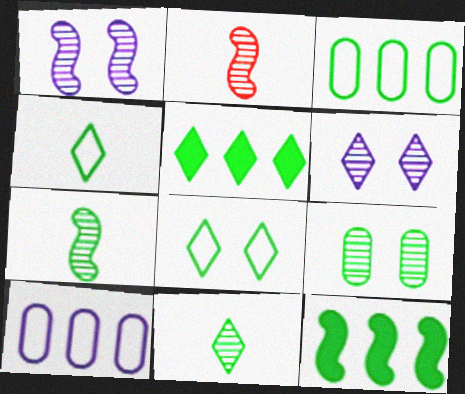[[4, 9, 12], 
[5, 8, 11]]